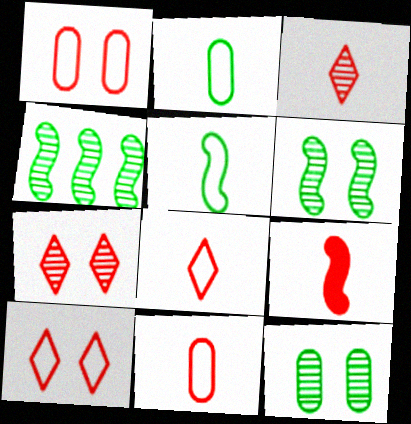[[3, 9, 11]]